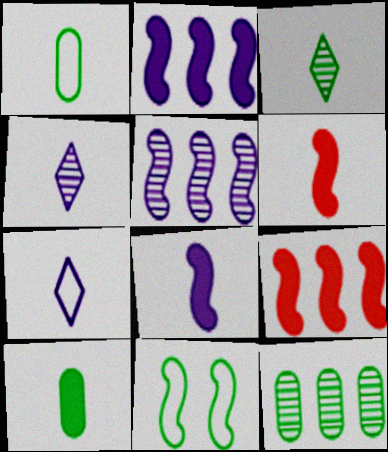[[1, 4, 6], 
[5, 6, 11]]